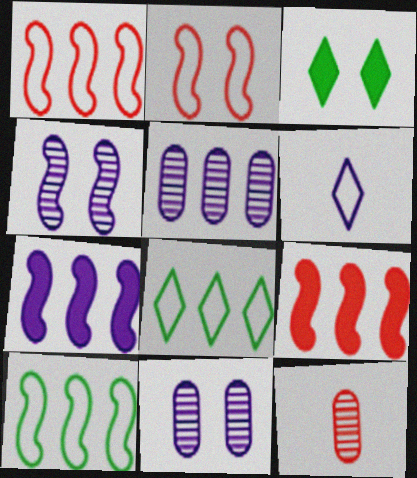[[2, 3, 11], 
[5, 8, 9], 
[6, 7, 11]]